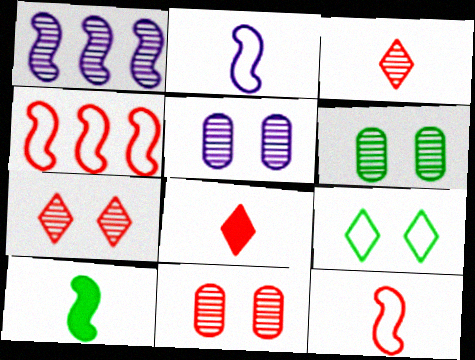[[1, 3, 6], 
[4, 8, 11], 
[5, 6, 11]]